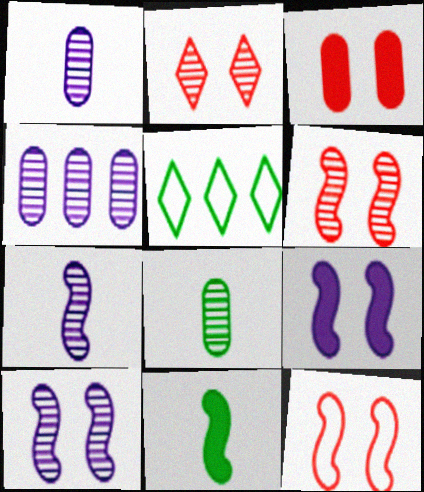[[2, 3, 12], 
[3, 5, 7]]